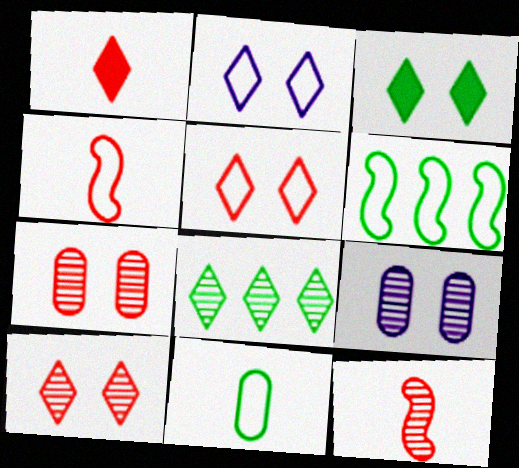[[1, 2, 8], 
[1, 6, 9], 
[2, 3, 10], 
[8, 9, 12]]